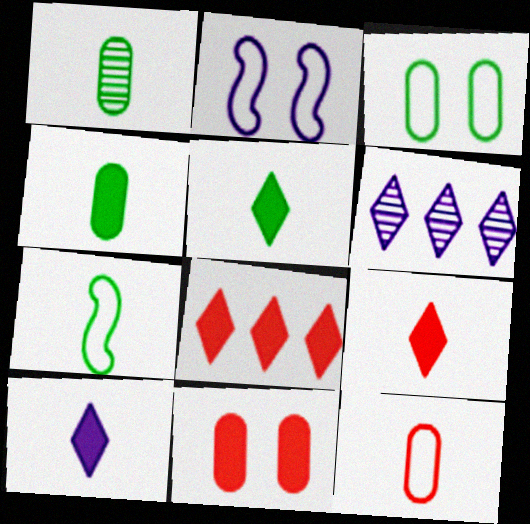[[1, 2, 8], 
[1, 5, 7], 
[5, 9, 10], 
[6, 7, 11]]